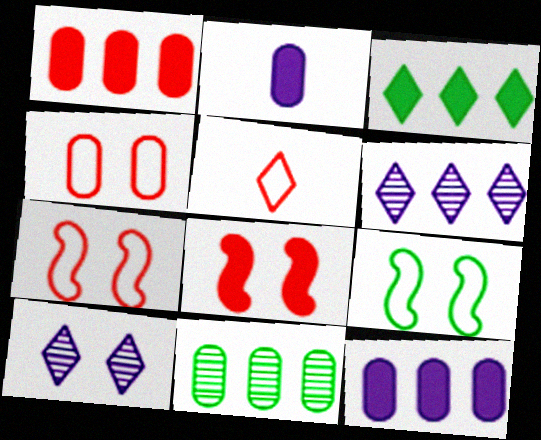[[2, 3, 8], 
[2, 4, 11], 
[3, 5, 10]]